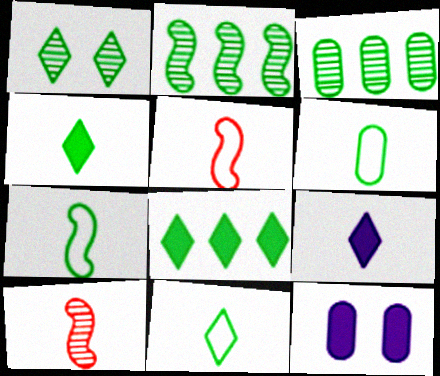[[1, 8, 11], 
[6, 7, 11], 
[6, 9, 10]]